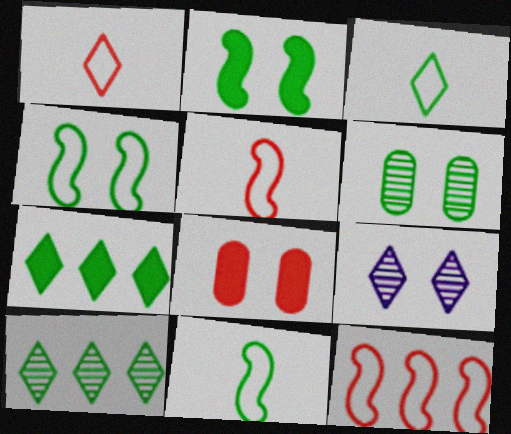[[1, 7, 9], 
[4, 8, 9], 
[6, 7, 11]]